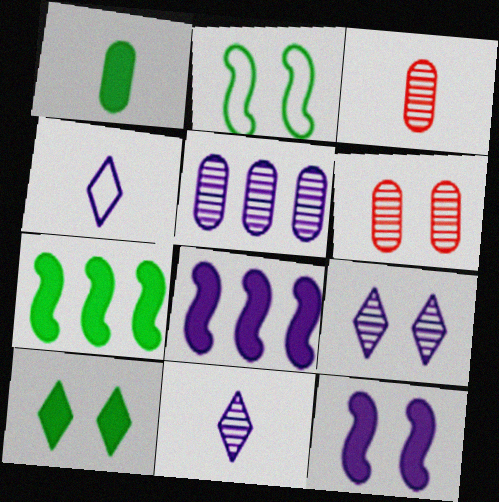[[1, 7, 10], 
[4, 5, 12], 
[4, 6, 7]]